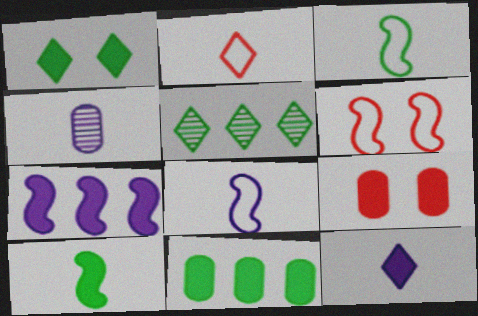[[1, 10, 11], 
[2, 4, 10], 
[4, 8, 12], 
[5, 8, 9]]